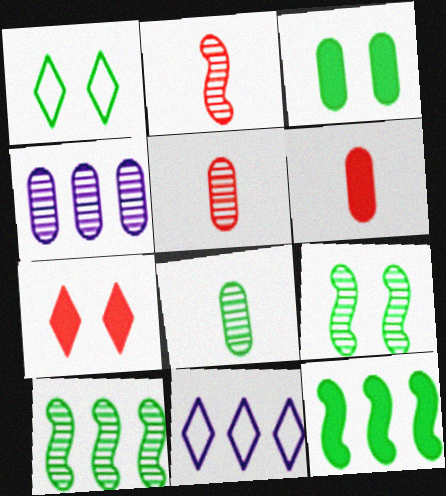[[1, 3, 9], 
[1, 8, 12], 
[2, 3, 11], 
[6, 9, 11]]